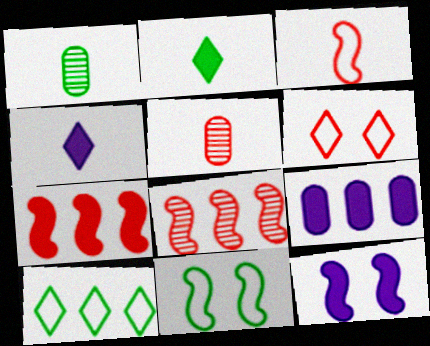[[1, 3, 4], 
[4, 9, 12], 
[5, 6, 7], 
[5, 10, 12], 
[8, 9, 10]]